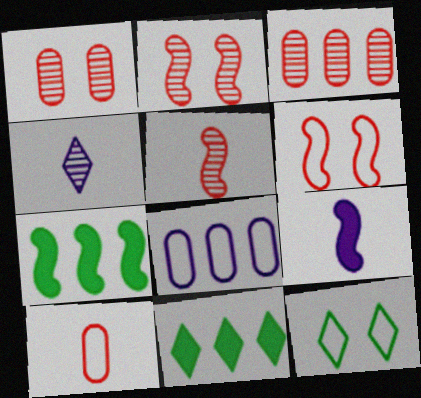[[3, 9, 12]]